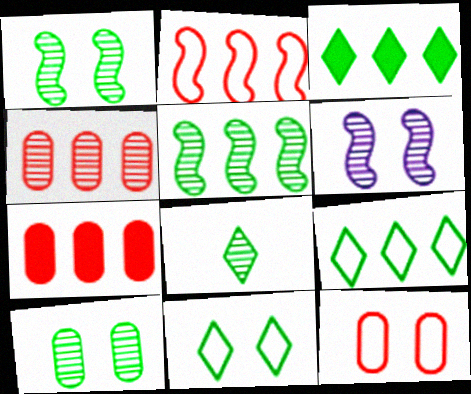[[3, 8, 11], 
[4, 6, 8], 
[5, 8, 10]]